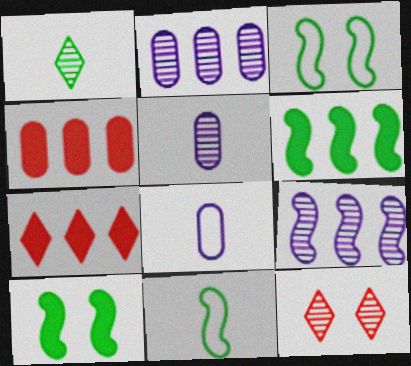[[3, 5, 7], 
[6, 8, 12]]